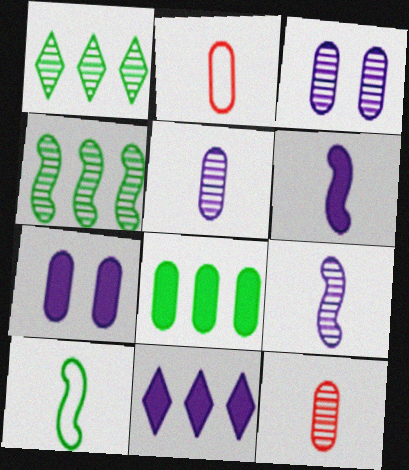[[2, 3, 8], 
[6, 7, 11]]